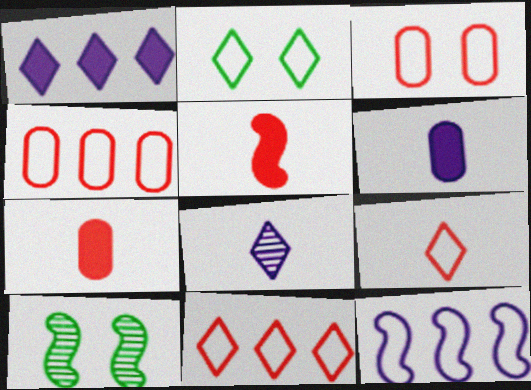[[5, 10, 12], 
[6, 10, 11]]